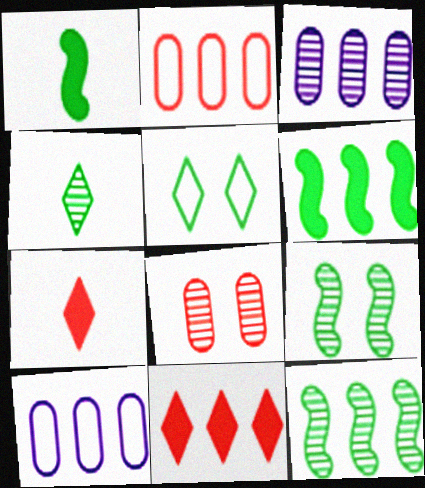[[7, 9, 10], 
[10, 11, 12]]